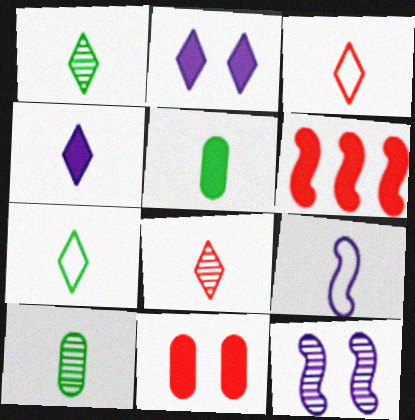[[1, 3, 4], 
[2, 5, 6], 
[4, 7, 8], 
[5, 8, 9]]